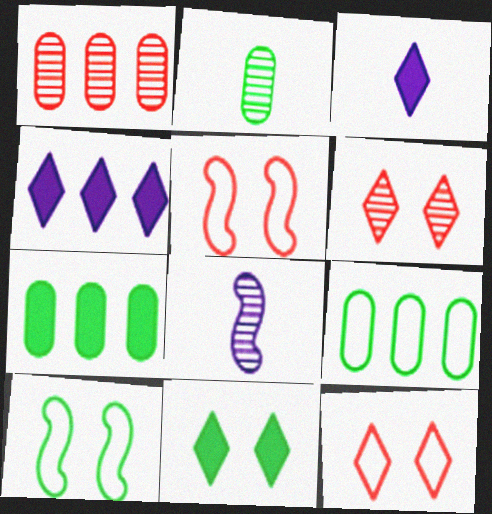[[1, 3, 10], 
[2, 4, 5], 
[7, 8, 12]]